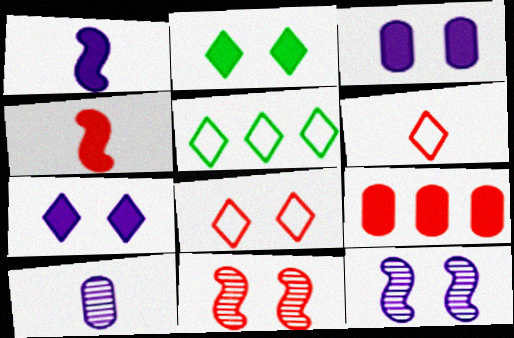[[1, 2, 9], 
[6, 9, 11]]